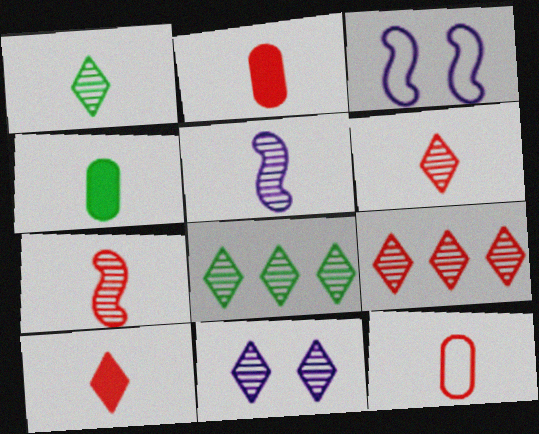[[1, 9, 11], 
[2, 3, 8], 
[3, 4, 9], 
[6, 8, 11], 
[7, 10, 12]]